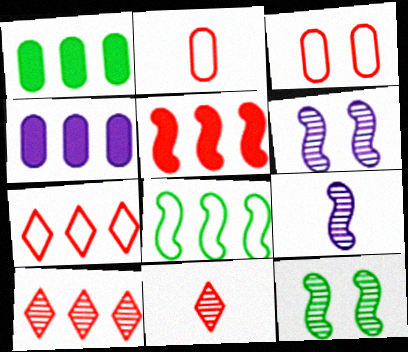[[3, 5, 11], 
[4, 8, 10]]